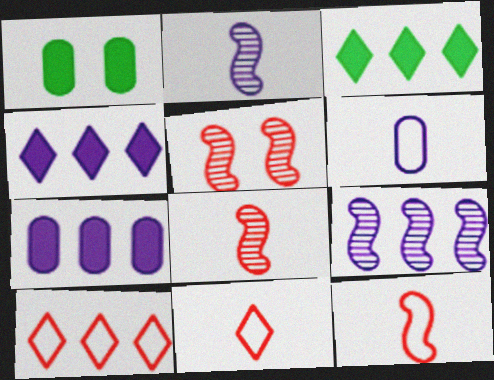[[1, 2, 10], 
[1, 9, 11], 
[3, 5, 6]]